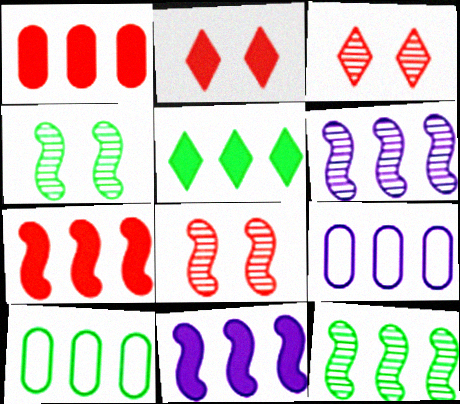[[1, 5, 11], 
[5, 10, 12]]